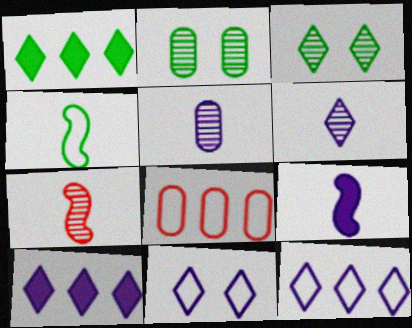[[1, 2, 4], 
[3, 8, 9], 
[4, 7, 9], 
[4, 8, 11], 
[6, 10, 11]]